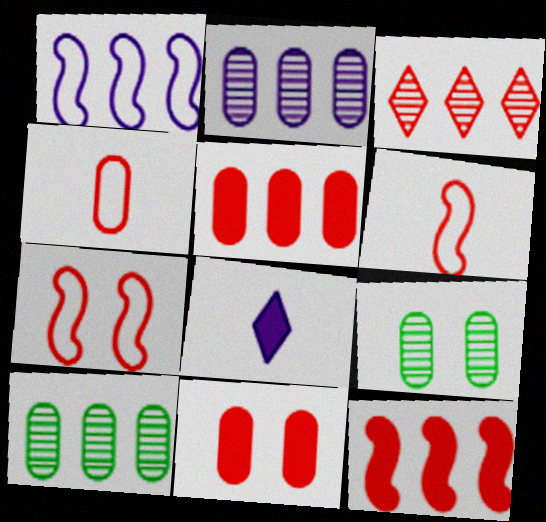[[3, 6, 11], 
[7, 8, 10]]